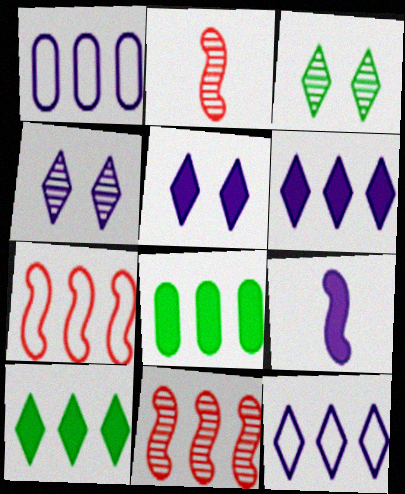[[1, 4, 9], 
[1, 10, 11], 
[8, 11, 12]]